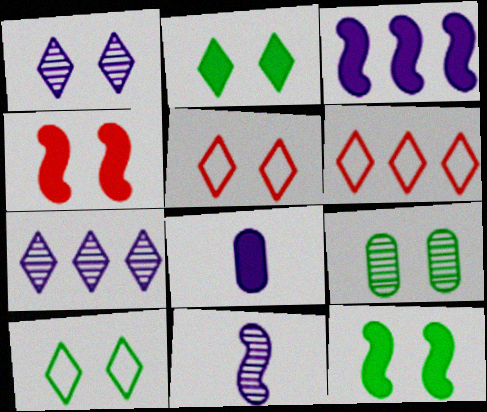[[1, 2, 5], 
[9, 10, 12]]